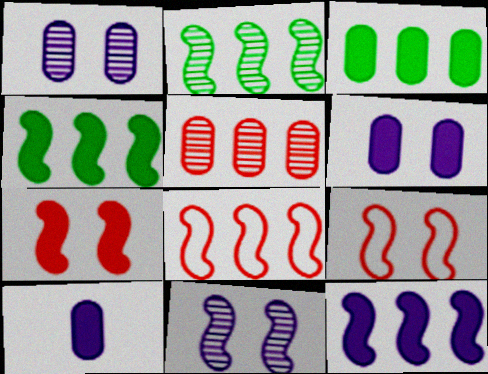[[2, 8, 12]]